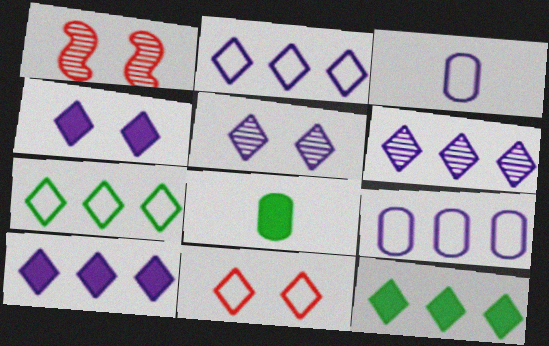[[1, 2, 8], 
[1, 3, 12], 
[2, 6, 10]]